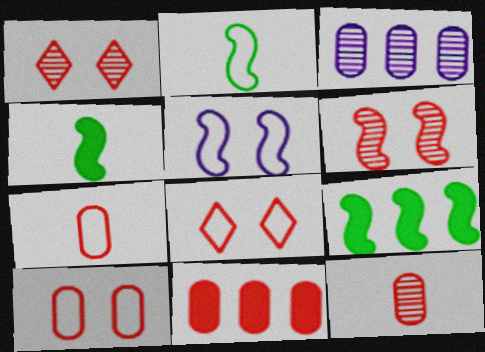[[3, 4, 8], 
[10, 11, 12]]